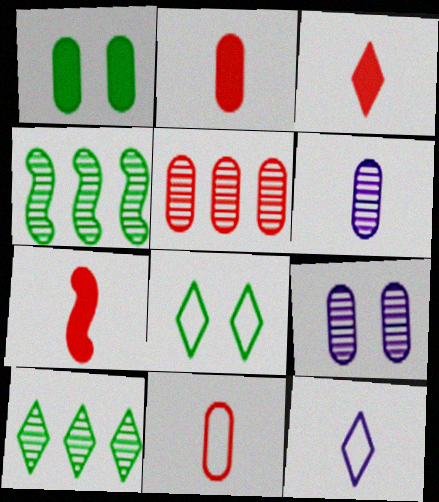[[2, 3, 7]]